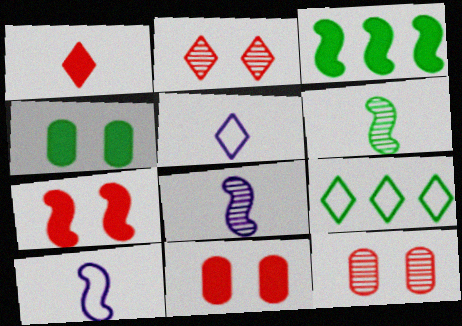[[3, 5, 12], 
[4, 6, 9], 
[8, 9, 11]]